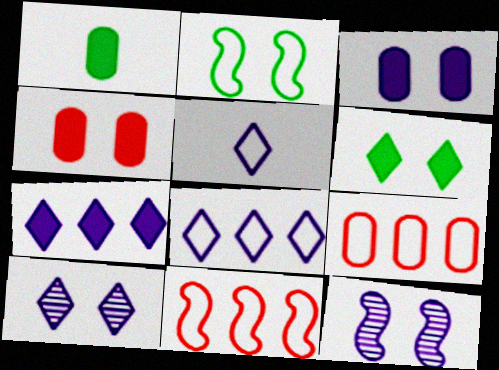[[1, 10, 11], 
[2, 4, 10], 
[2, 5, 9], 
[5, 7, 10]]